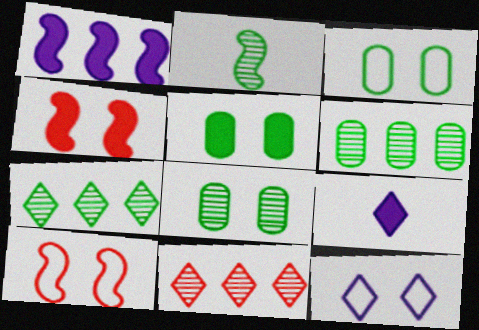[[1, 2, 10], 
[2, 7, 8], 
[3, 5, 8], 
[3, 10, 12], 
[4, 8, 12], 
[6, 9, 10]]